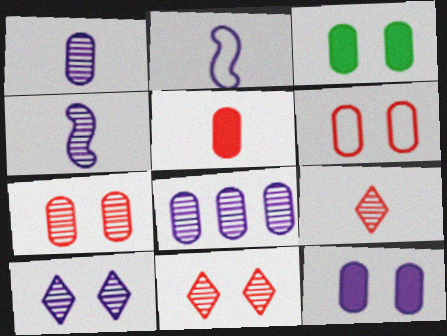[[4, 8, 10]]